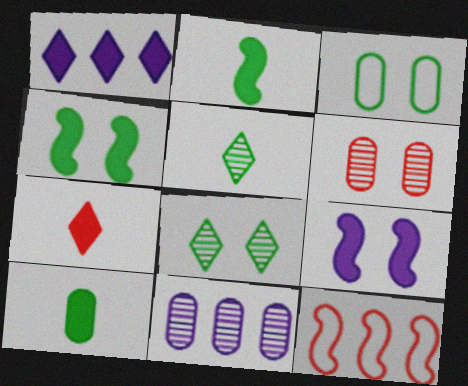[[3, 4, 8], 
[6, 7, 12]]